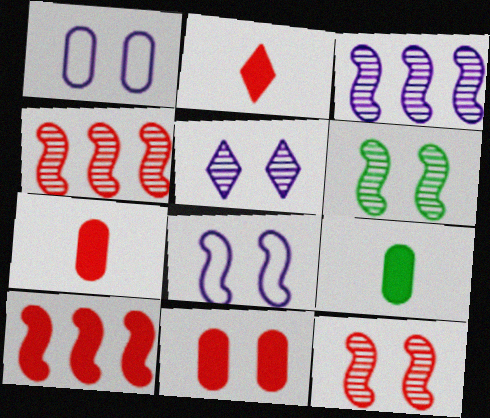[[2, 10, 11]]